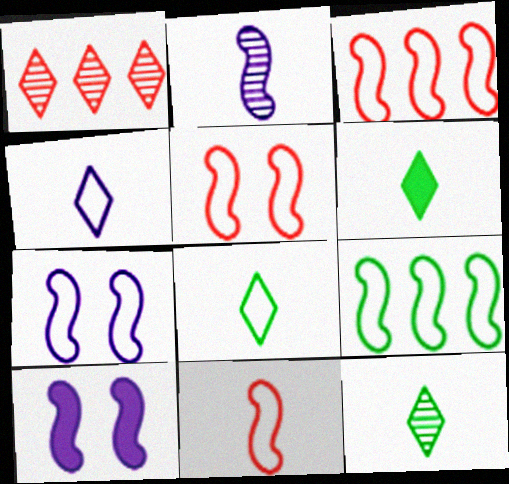[[3, 5, 11], 
[6, 8, 12], 
[7, 9, 11]]